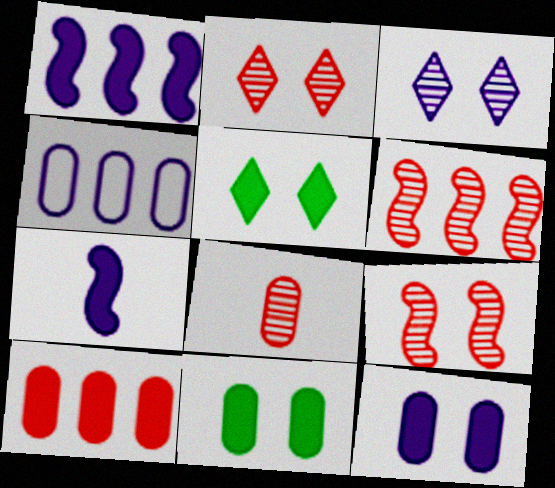[[2, 6, 8], 
[3, 4, 7], 
[4, 8, 11], 
[5, 7, 10]]